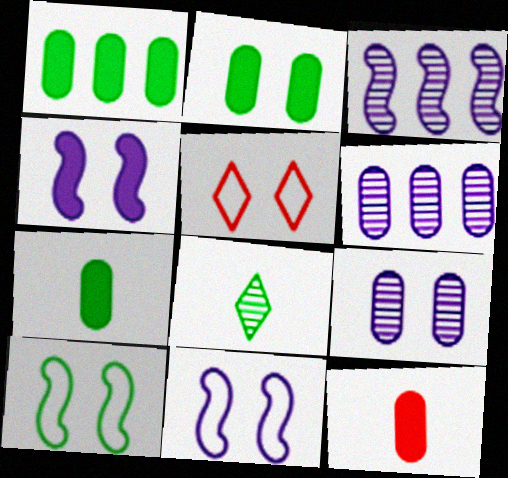[[1, 2, 7], 
[1, 8, 10], 
[3, 5, 7]]